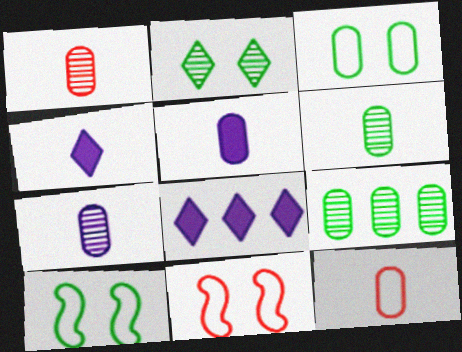[[1, 6, 7], 
[1, 8, 10], 
[4, 9, 11], 
[5, 6, 12], 
[6, 8, 11]]